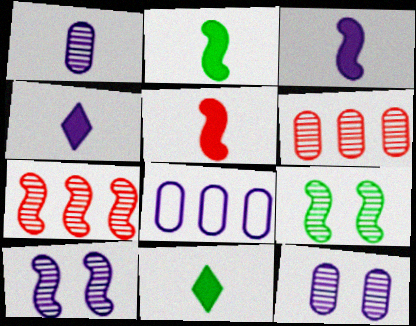[[2, 3, 5], 
[4, 8, 10]]